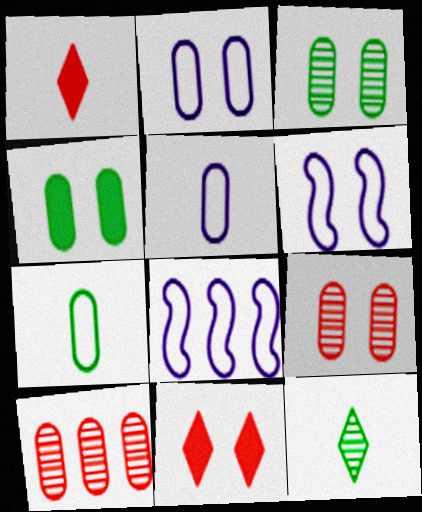[[1, 3, 8], 
[2, 4, 9], 
[3, 6, 11], 
[4, 5, 10]]